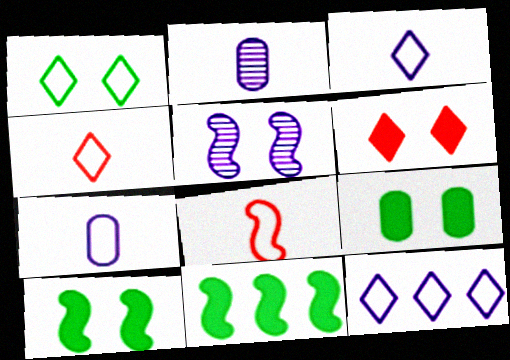[[1, 4, 12], 
[5, 8, 11]]